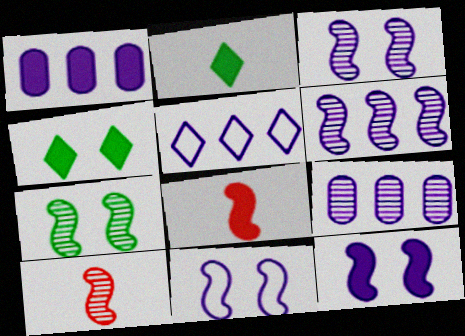[[1, 4, 8], 
[1, 5, 6], 
[3, 11, 12], 
[6, 7, 10]]